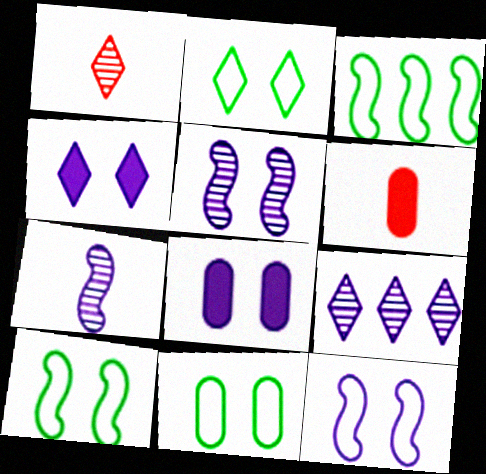[[1, 3, 8], 
[2, 10, 11], 
[6, 9, 10]]